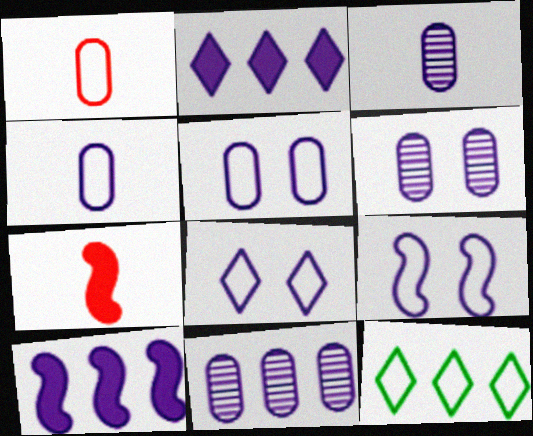[[1, 9, 12], 
[2, 3, 9], 
[3, 6, 11], 
[3, 8, 10], 
[5, 8, 9], 
[6, 7, 12]]